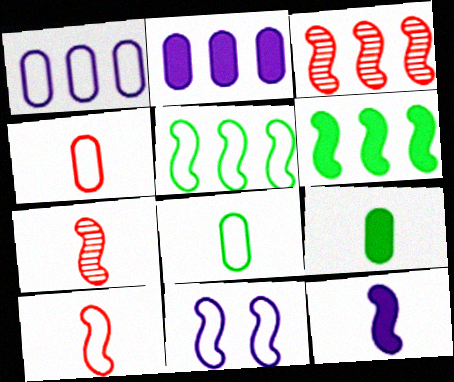[[5, 10, 11], 
[6, 7, 11]]